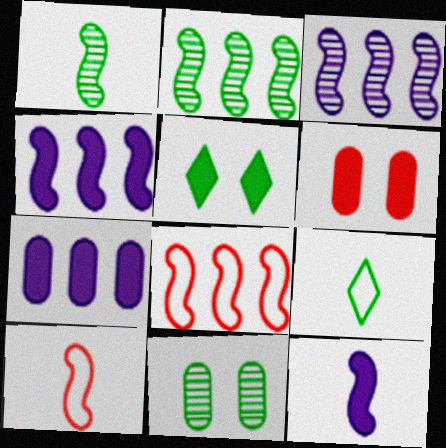[[1, 10, 12], 
[2, 4, 8], 
[3, 6, 9]]